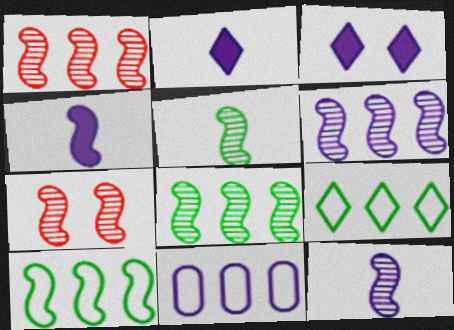[[1, 6, 8], 
[3, 11, 12], 
[4, 7, 10], 
[5, 6, 7], 
[7, 8, 12]]